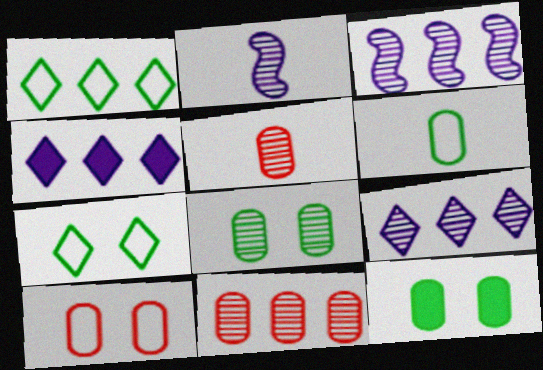[]